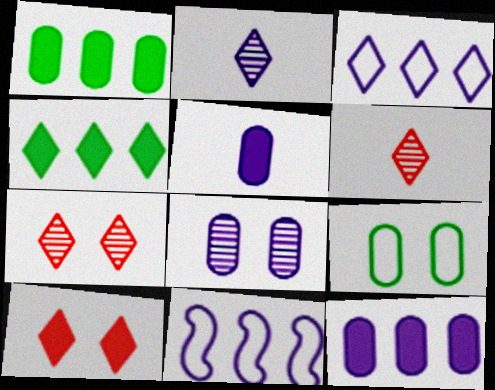[]